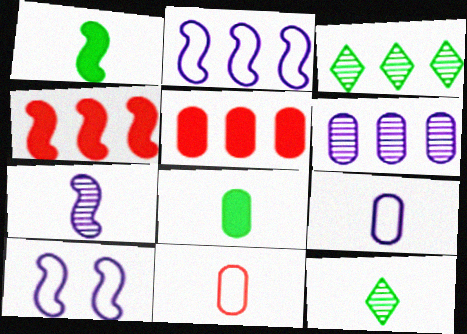[[2, 3, 5], 
[5, 10, 12]]